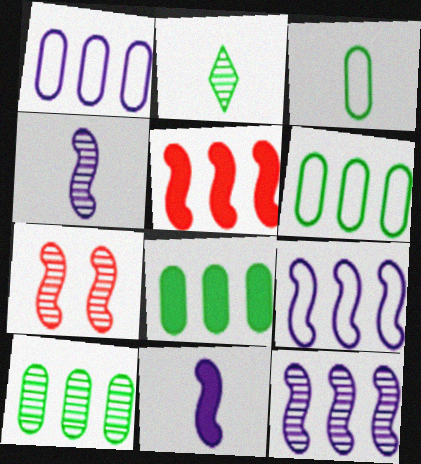[[6, 8, 10]]